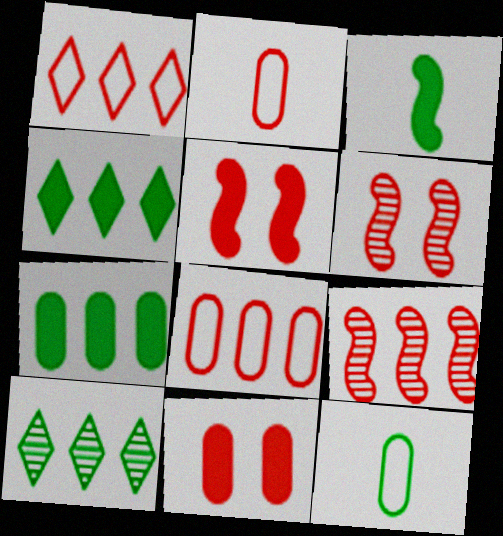[]